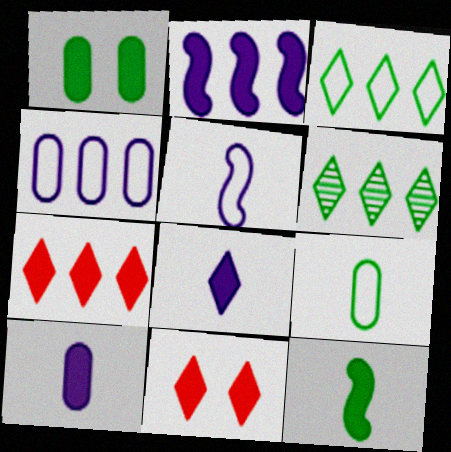[]